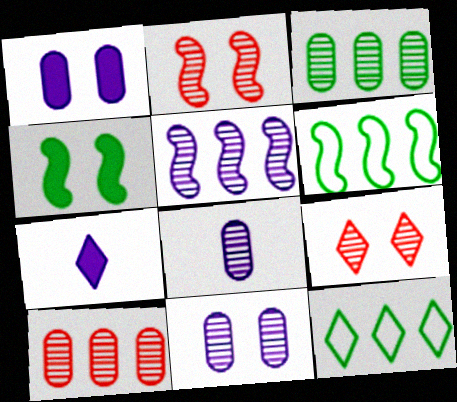[[7, 9, 12]]